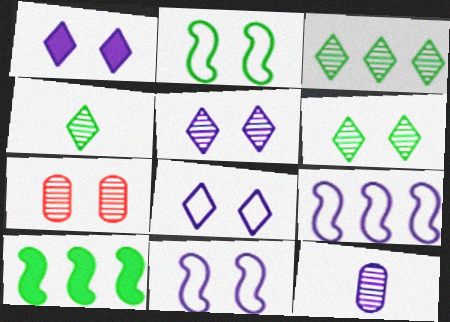[[1, 2, 7], 
[1, 5, 8], 
[1, 9, 12], 
[3, 4, 6]]